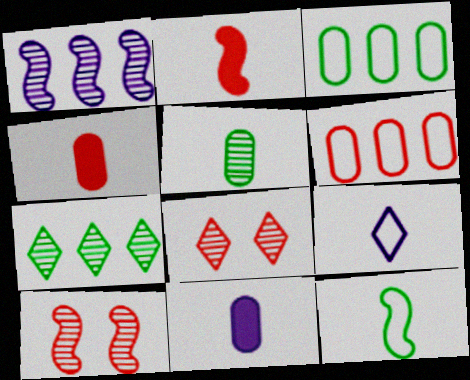[[1, 5, 8], 
[2, 5, 9], 
[2, 6, 8]]